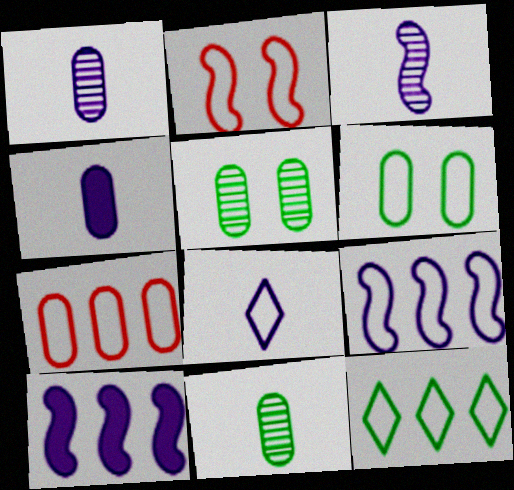[[3, 4, 8], 
[4, 5, 7], 
[7, 9, 12]]